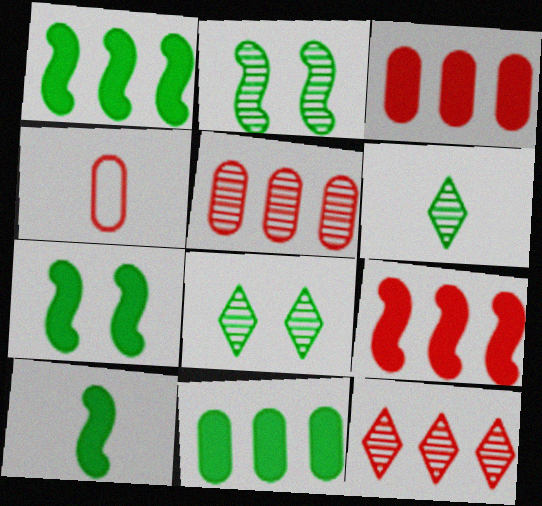[[1, 7, 10]]